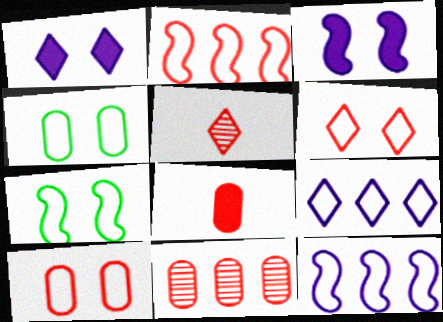[[8, 10, 11]]